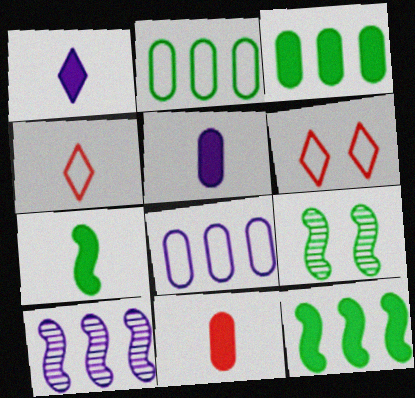[[1, 7, 11]]